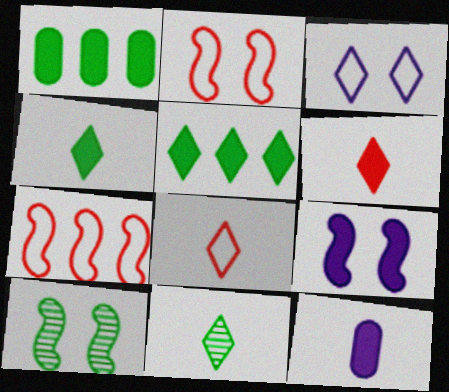[[1, 6, 9], 
[2, 9, 10]]